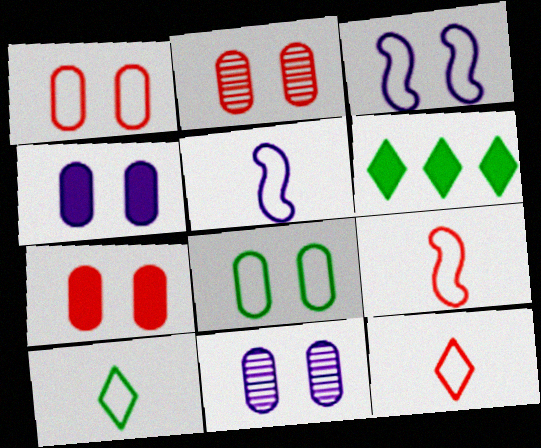[[1, 2, 7], 
[2, 4, 8], 
[2, 5, 6], 
[6, 9, 11], 
[7, 8, 11]]